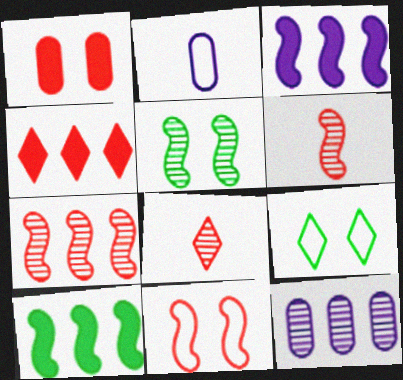[[2, 4, 5], 
[5, 8, 12]]